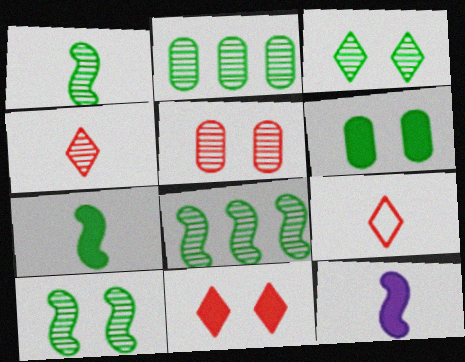[[1, 2, 3], 
[1, 8, 10]]